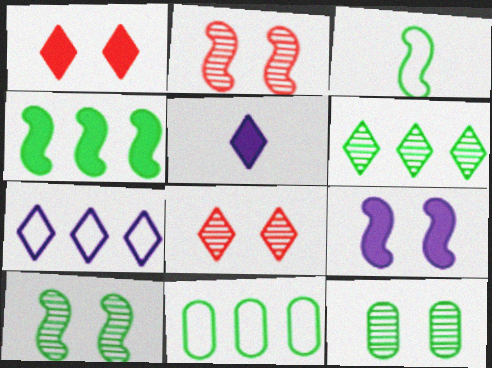[[2, 5, 11], 
[3, 4, 10], 
[4, 6, 11]]